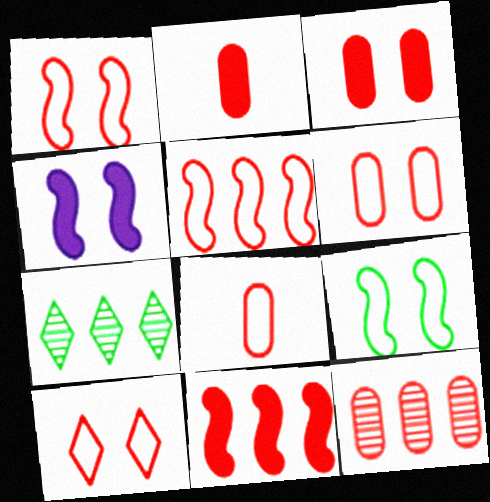[[1, 6, 10], 
[2, 6, 12], 
[3, 8, 12], 
[4, 7, 8], 
[5, 8, 10]]